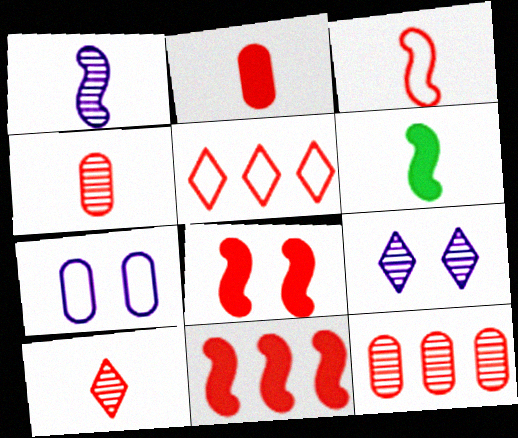[[1, 3, 6], 
[2, 3, 10], 
[4, 5, 8], 
[5, 11, 12]]